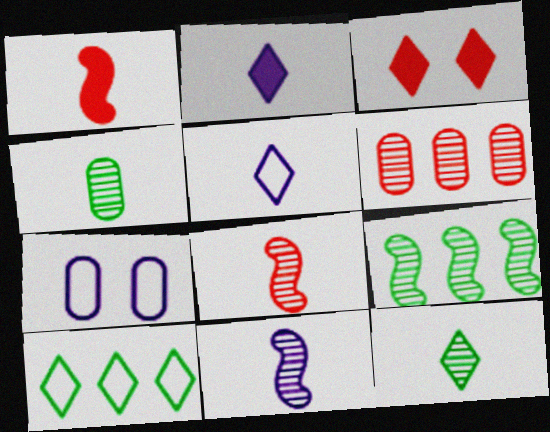[[1, 4, 5]]